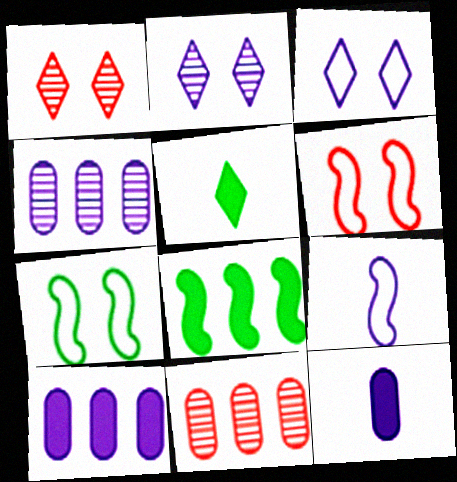[[2, 9, 10], 
[4, 5, 6]]